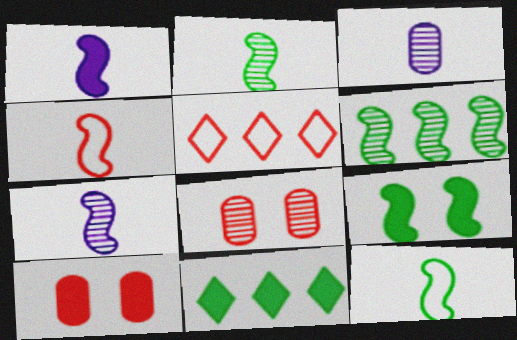[[1, 2, 4], 
[1, 10, 11], 
[3, 5, 9], 
[6, 9, 12]]